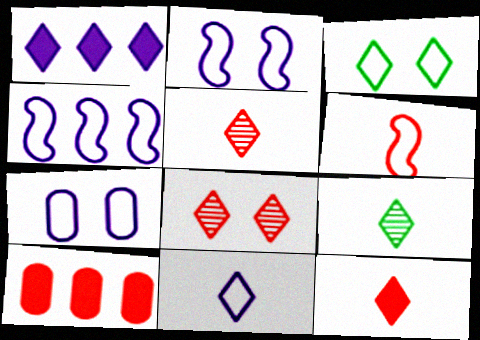[[1, 3, 5], 
[2, 9, 10], 
[4, 7, 11], 
[6, 8, 10], 
[9, 11, 12]]